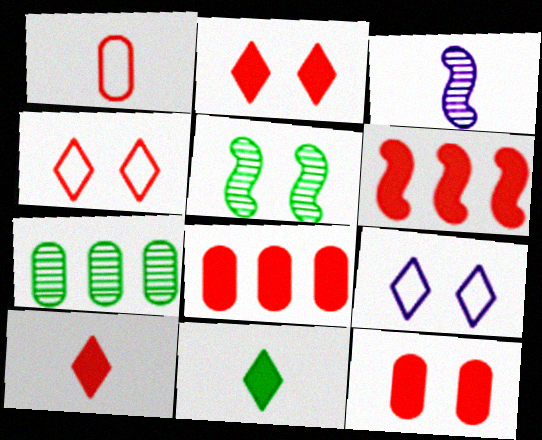[[1, 3, 11], 
[5, 9, 12], 
[6, 10, 12]]